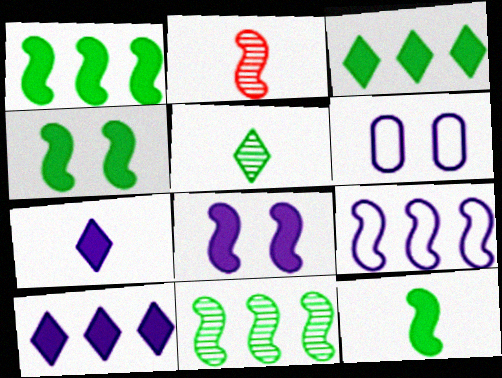[[1, 4, 12], 
[2, 3, 6], 
[2, 4, 9]]